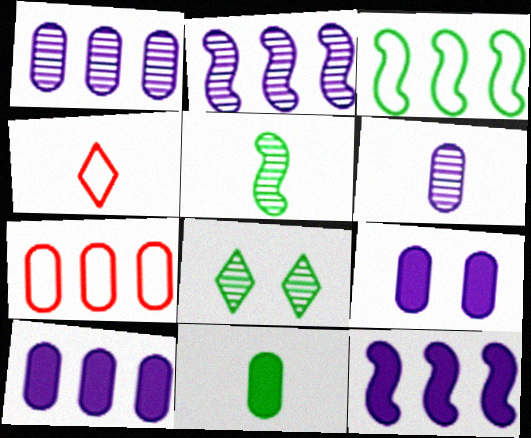[[3, 8, 11]]